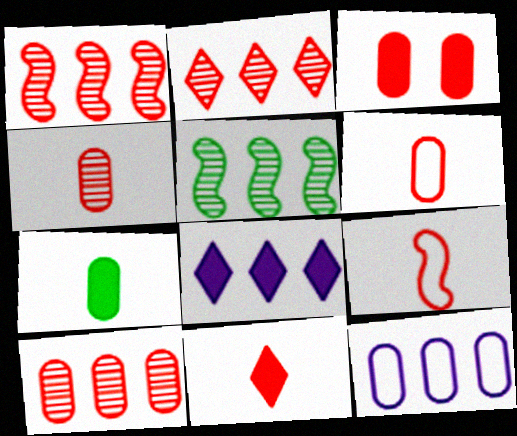[[1, 2, 10], 
[2, 3, 9], 
[3, 6, 10], 
[4, 9, 11]]